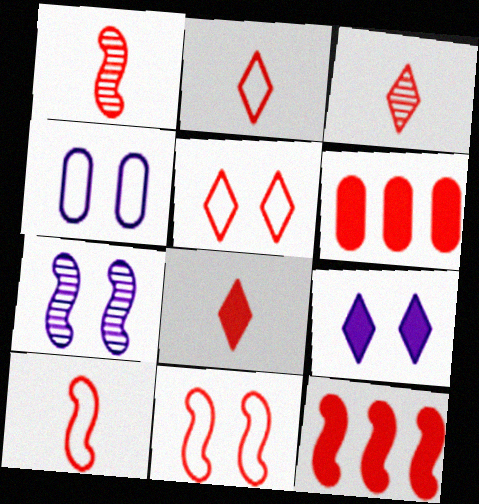[[1, 5, 6], 
[1, 11, 12], 
[2, 3, 8], 
[3, 6, 11], 
[4, 7, 9]]